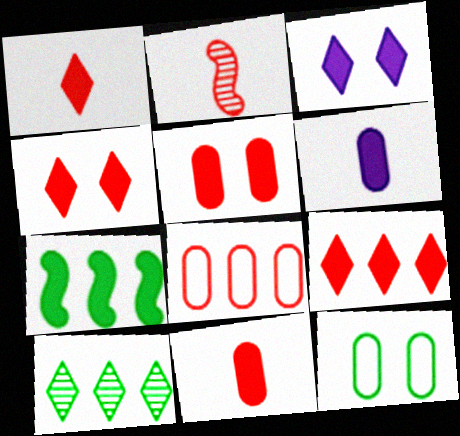[[1, 4, 9], 
[2, 4, 8], 
[3, 7, 11], 
[4, 6, 7]]